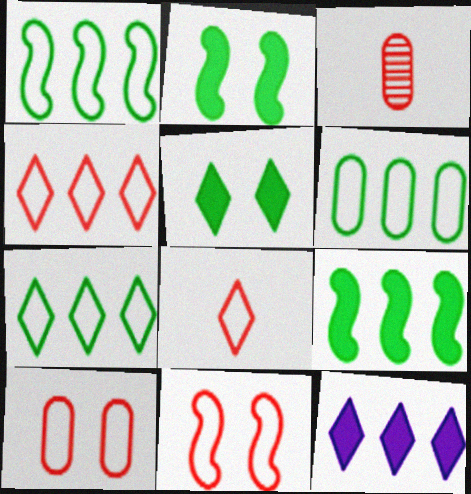[[1, 6, 7]]